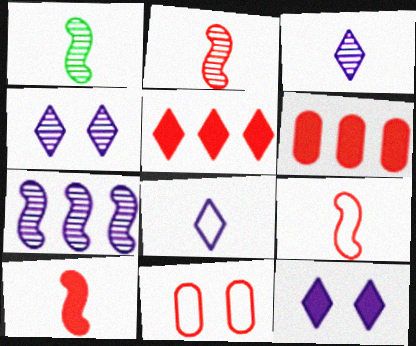[[2, 5, 11], 
[2, 9, 10]]